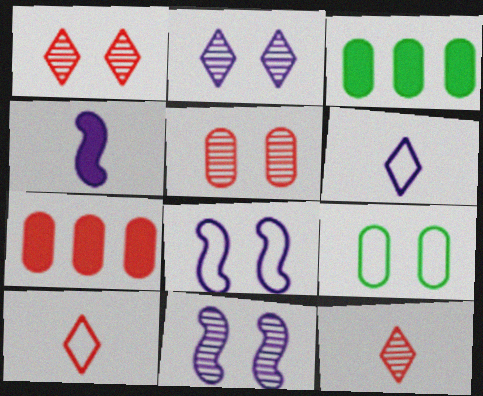[[3, 8, 12], 
[3, 10, 11]]